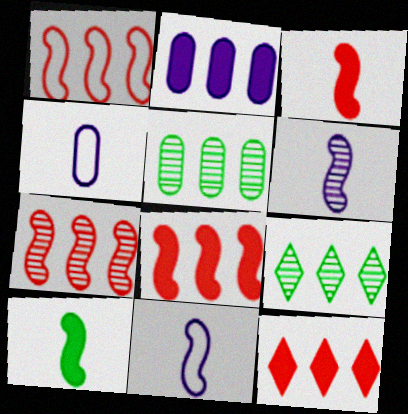[[1, 2, 9], 
[1, 7, 8]]